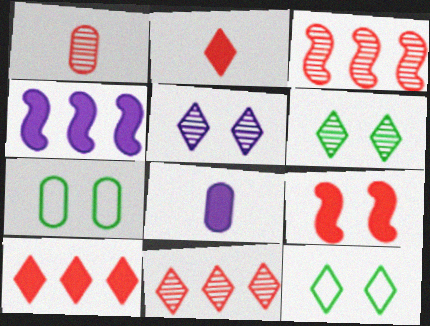[[1, 4, 12], 
[3, 8, 12], 
[5, 7, 9]]